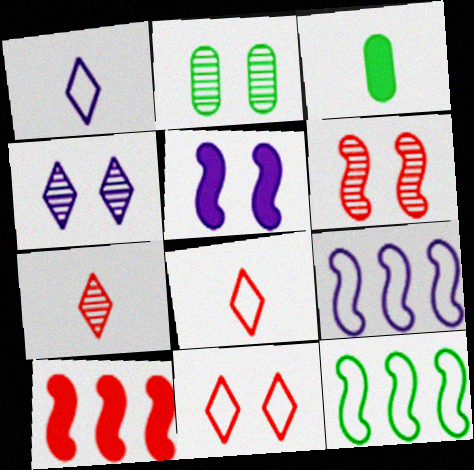[[1, 2, 10], 
[2, 4, 6], 
[2, 5, 11]]